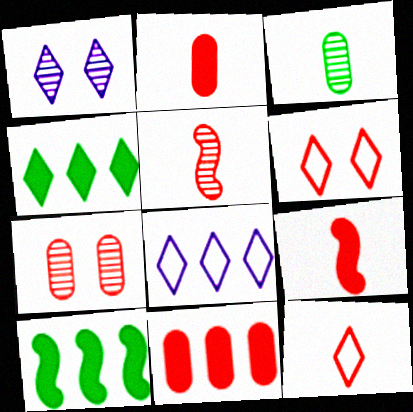[[1, 4, 12], 
[2, 5, 12], 
[5, 6, 11]]